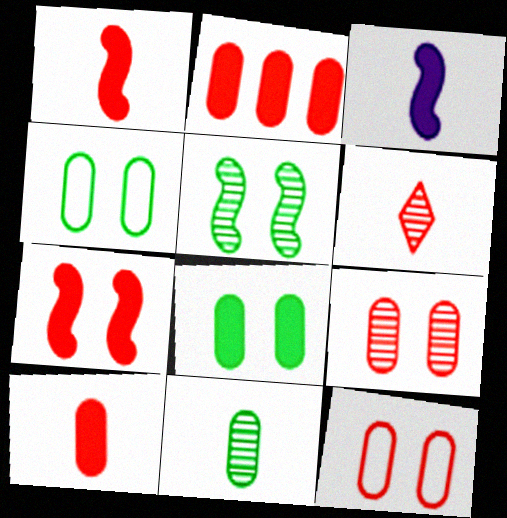[]